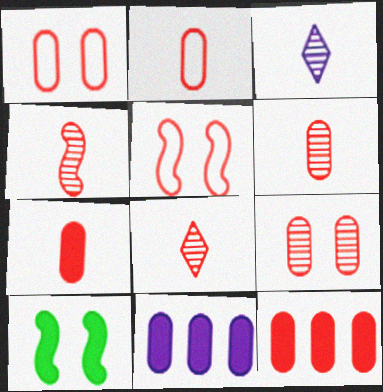[[1, 6, 12], 
[2, 6, 7], 
[2, 9, 12], 
[4, 6, 8], 
[5, 8, 12]]